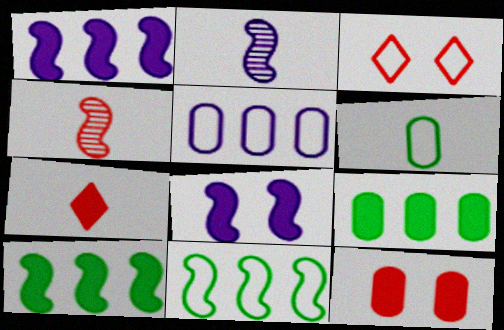[[2, 3, 9], 
[2, 6, 7], 
[4, 8, 11], 
[7, 8, 9]]